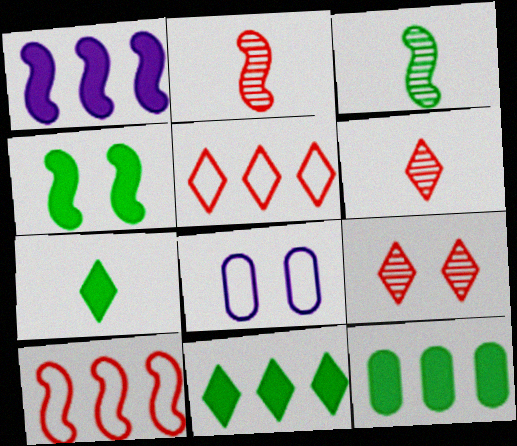[[2, 8, 11], 
[4, 7, 12], 
[4, 8, 9]]